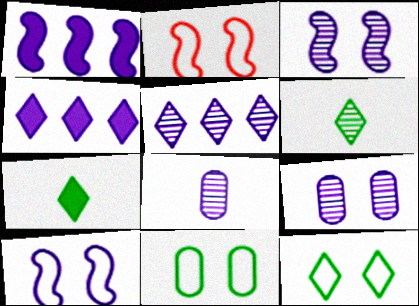[[3, 5, 8], 
[4, 8, 10]]